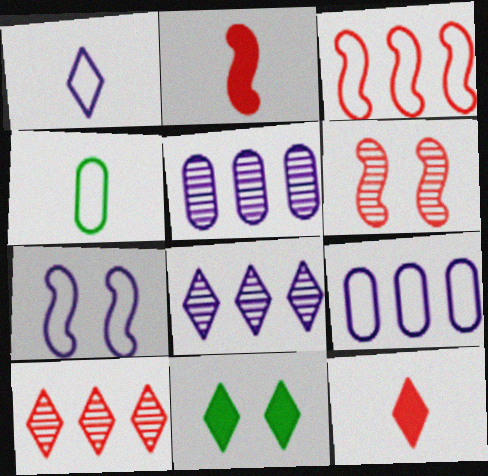[[1, 7, 9], 
[1, 10, 11], 
[2, 3, 6]]